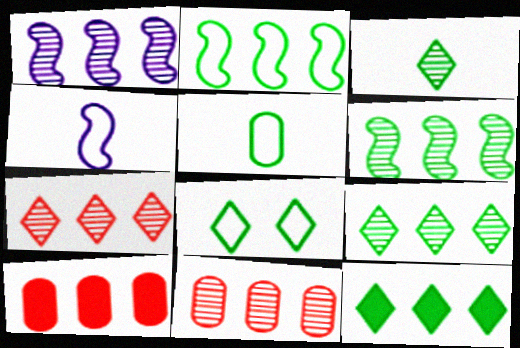[[1, 9, 11], 
[2, 5, 8], 
[3, 8, 12]]